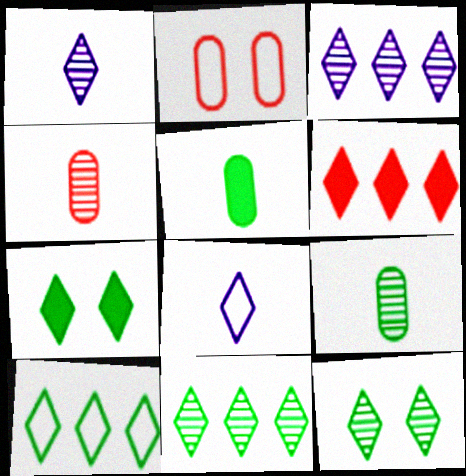[[3, 6, 10], 
[6, 8, 12]]